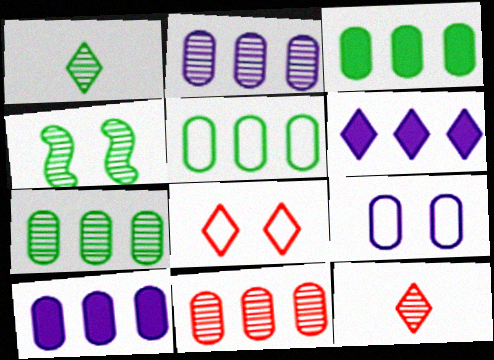[[1, 4, 7], 
[1, 6, 8], 
[2, 4, 12], 
[2, 7, 11], 
[3, 5, 7], 
[5, 10, 11]]